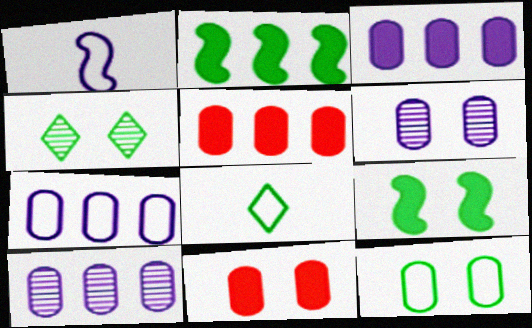[[1, 4, 5], 
[3, 7, 10], 
[4, 9, 12], 
[6, 11, 12]]